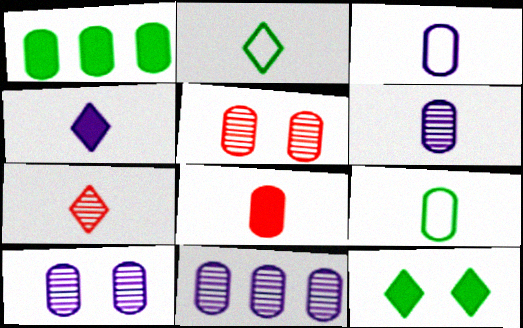[[1, 3, 5], 
[2, 4, 7], 
[6, 8, 9], 
[6, 10, 11]]